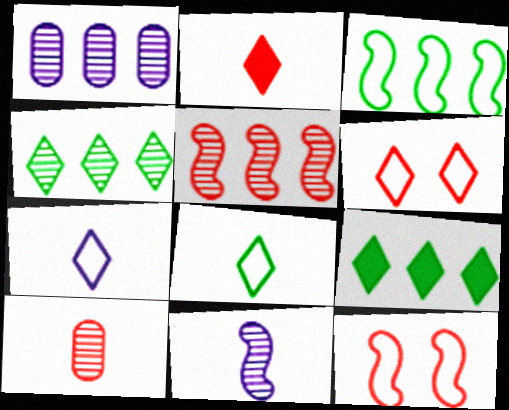[[1, 4, 5]]